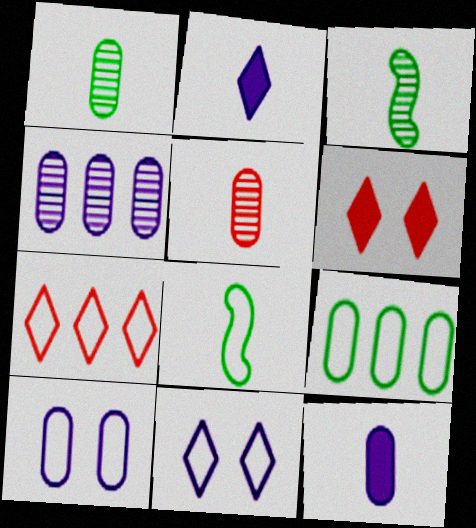[[2, 5, 8], 
[4, 6, 8], 
[4, 10, 12], 
[7, 8, 10]]